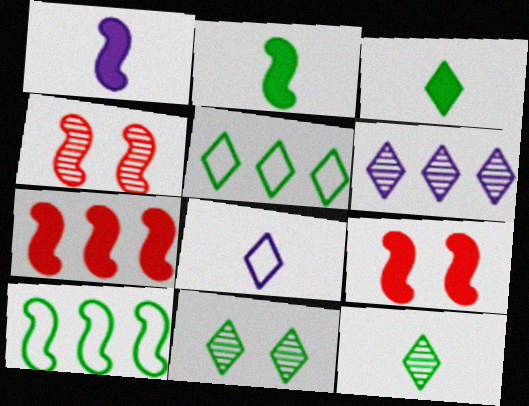[[1, 4, 10], 
[3, 5, 11]]